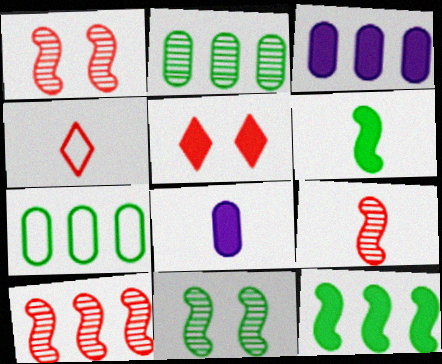[[1, 9, 10], 
[3, 4, 11], 
[3, 5, 6], 
[5, 8, 12]]